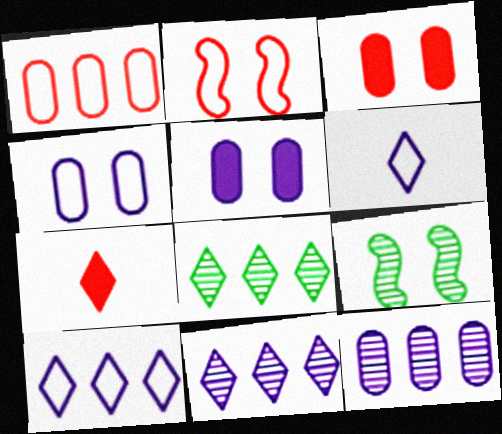[]